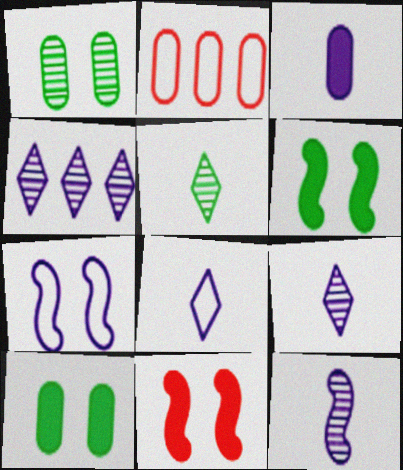[[1, 2, 3], 
[2, 6, 9], 
[3, 4, 7], 
[3, 8, 12]]